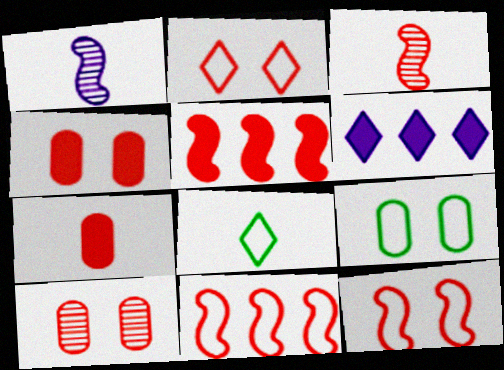[[1, 7, 8], 
[3, 5, 12], 
[3, 6, 9]]